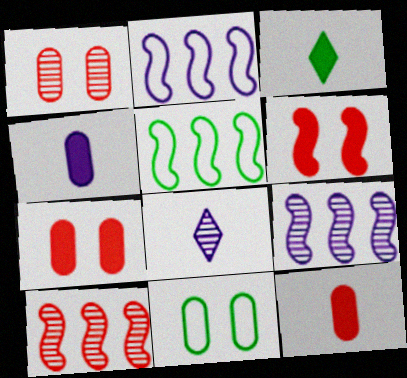[[1, 2, 3], 
[5, 7, 8]]